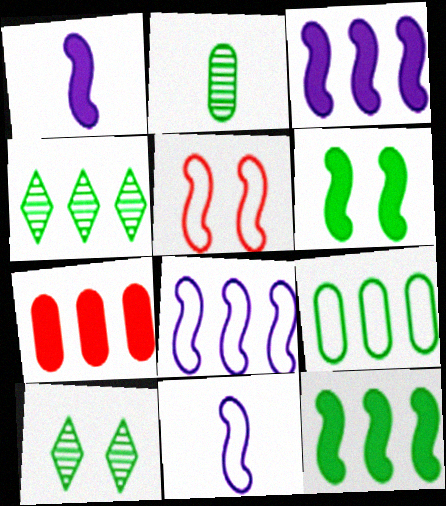[[4, 7, 8], 
[4, 9, 12], 
[7, 10, 11]]